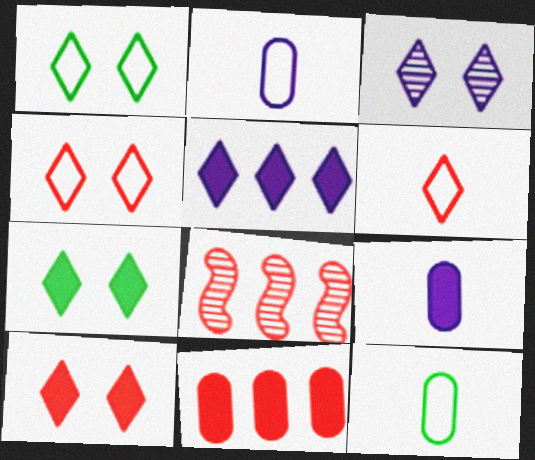[[1, 3, 10], 
[1, 8, 9], 
[2, 7, 8], 
[3, 4, 7]]